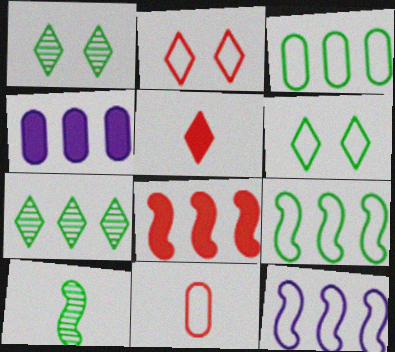[[2, 4, 10], 
[6, 11, 12]]